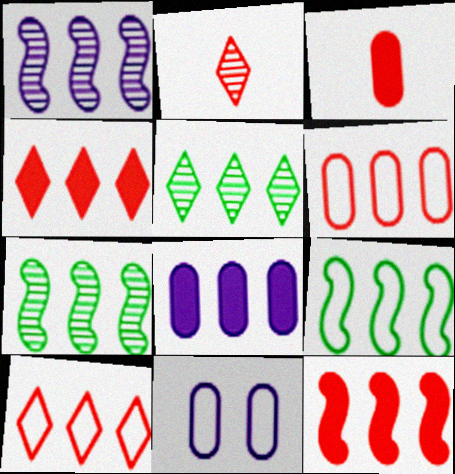[[1, 9, 12], 
[7, 8, 10]]